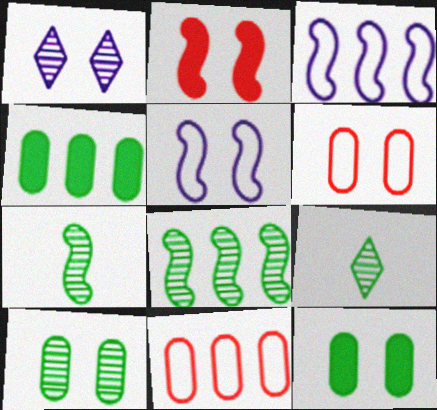[[2, 3, 7], 
[8, 9, 10]]